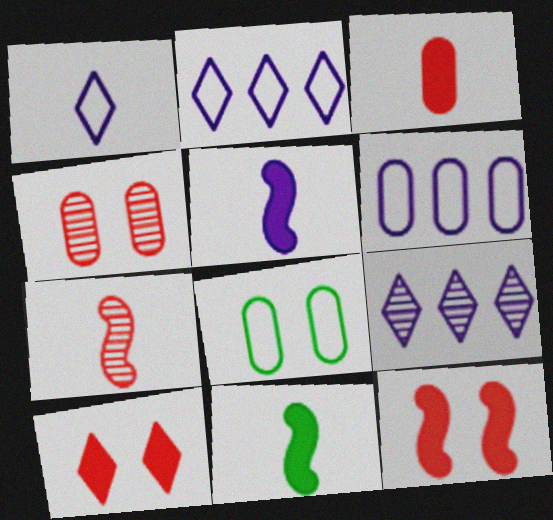[[2, 4, 11]]